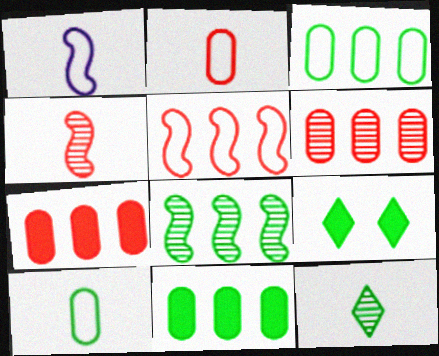[[1, 6, 9], 
[8, 9, 10]]